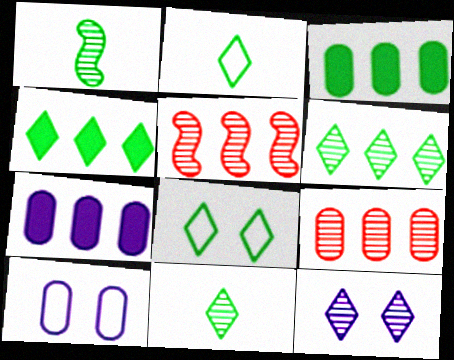[[1, 3, 8], 
[1, 9, 12], 
[4, 8, 11]]